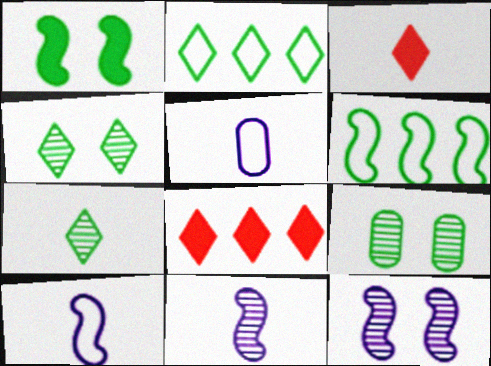[[8, 9, 10]]